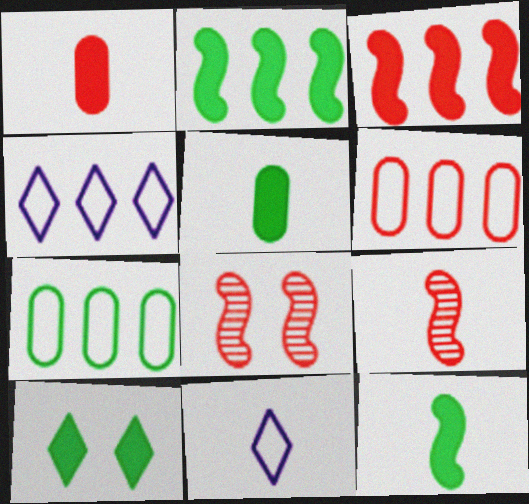[[2, 5, 10], 
[4, 5, 8], 
[5, 9, 11]]